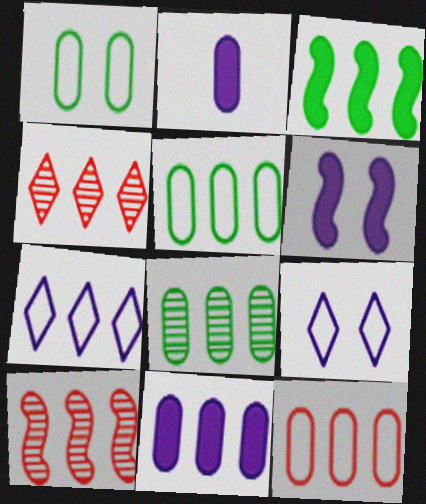[[8, 11, 12]]